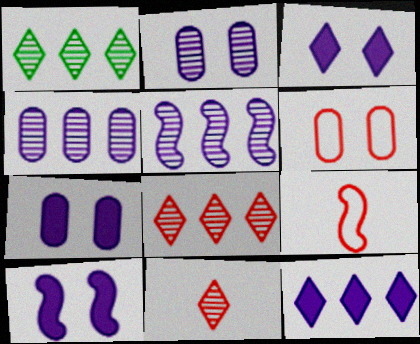[[1, 7, 9], 
[3, 7, 10]]